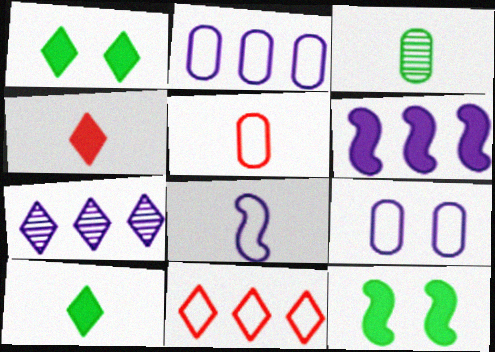[[2, 6, 7], 
[3, 4, 8], 
[5, 7, 12]]